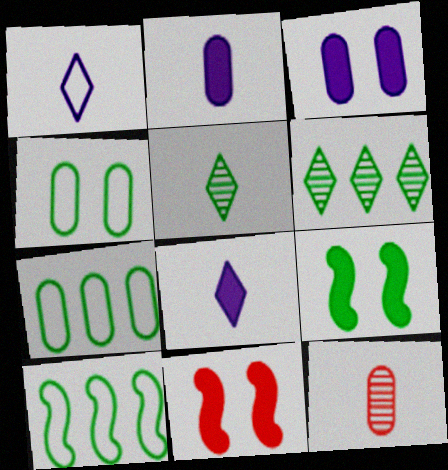[[3, 7, 12], 
[5, 7, 9]]